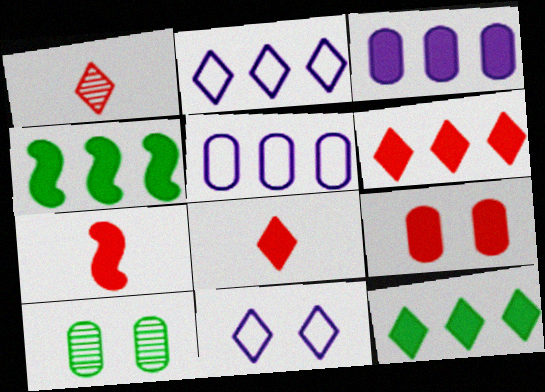[[1, 11, 12], 
[2, 7, 10], 
[3, 4, 6], 
[6, 7, 9]]